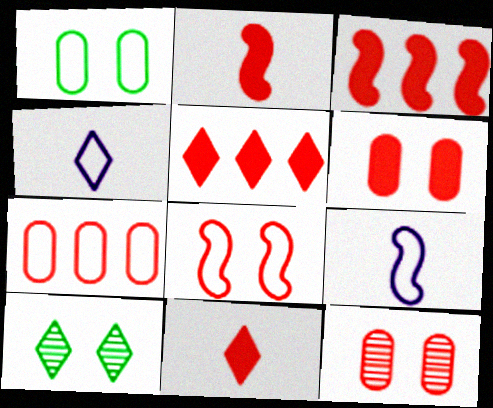[[2, 5, 6], 
[3, 6, 11], 
[4, 5, 10]]